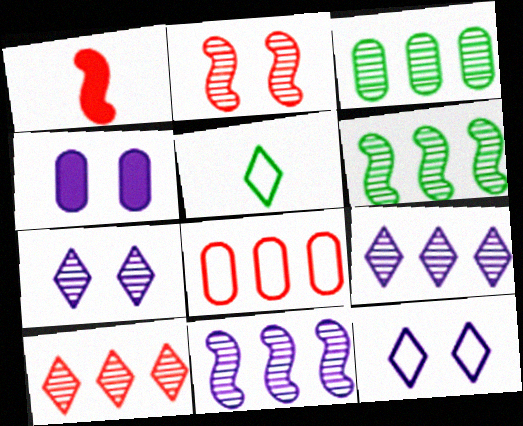[[1, 3, 12], 
[3, 10, 11]]